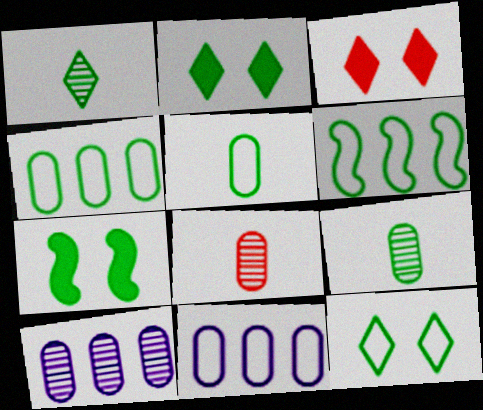[[1, 4, 7], 
[2, 6, 9], 
[5, 6, 12]]